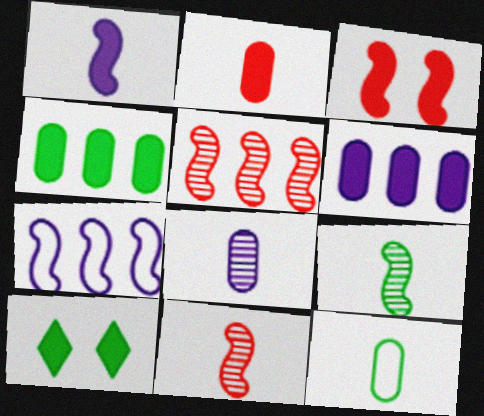[[2, 8, 12], 
[3, 7, 9]]